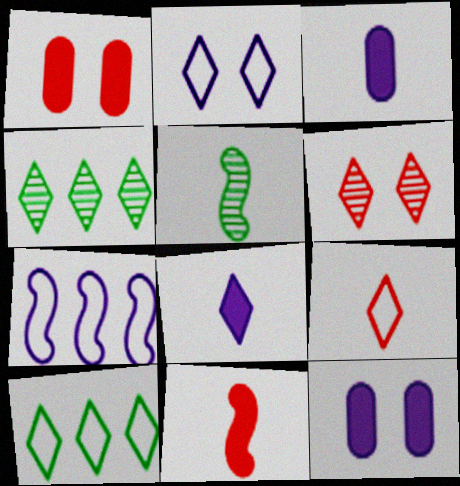[[2, 9, 10], 
[3, 5, 9], 
[6, 8, 10]]